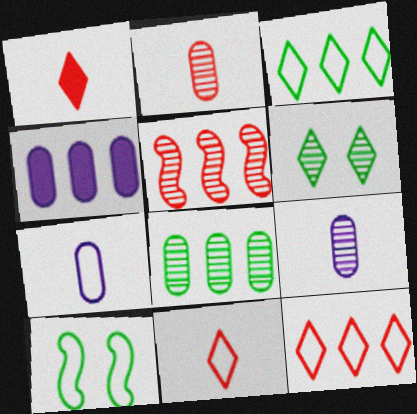[[3, 4, 5], 
[5, 6, 9], 
[7, 10, 12]]